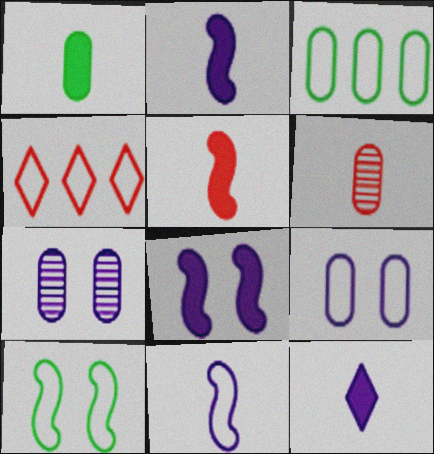[[1, 5, 12]]